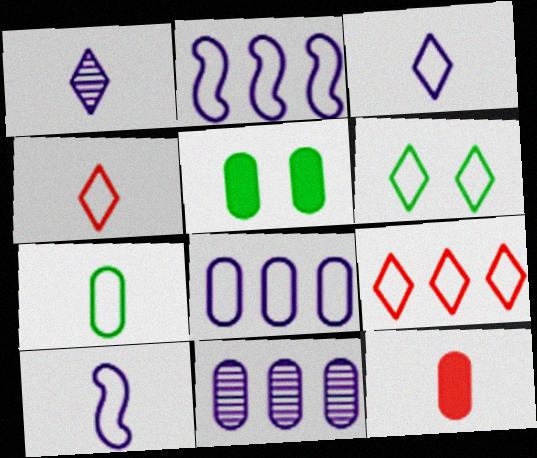[[3, 6, 9], 
[4, 7, 10]]